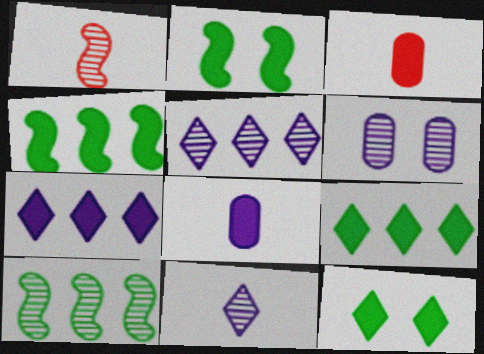[[2, 3, 7]]